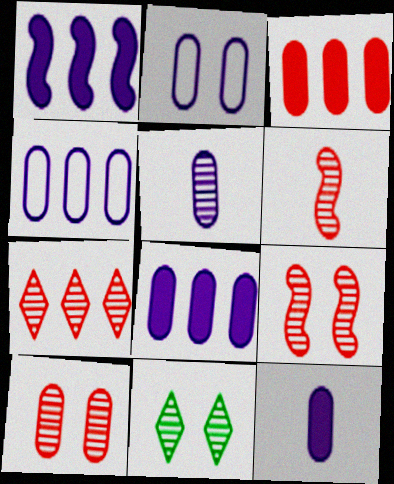[[2, 5, 8], 
[6, 7, 10]]